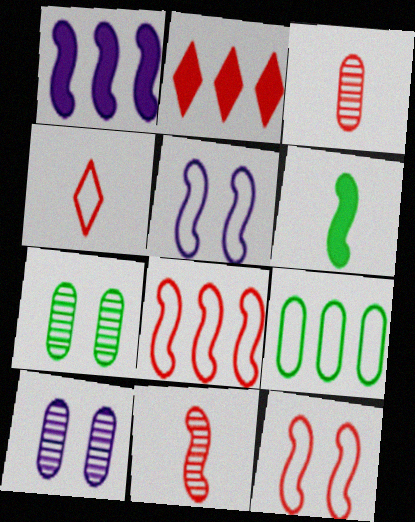[[1, 4, 7], 
[2, 3, 12], 
[4, 5, 9]]